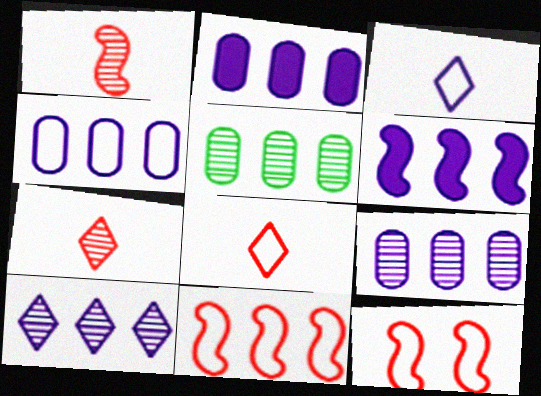[[2, 4, 9], 
[4, 6, 10]]